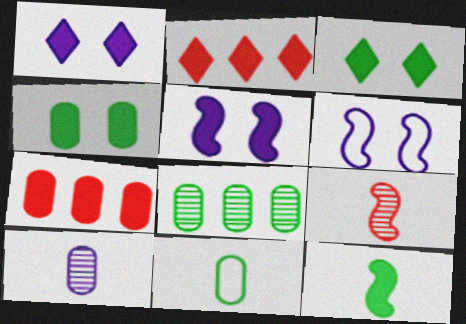[[1, 7, 12], 
[4, 8, 11]]